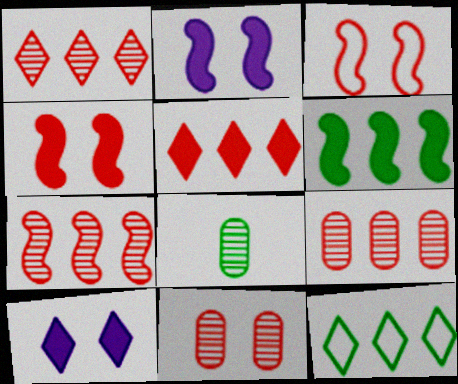[[1, 7, 9]]